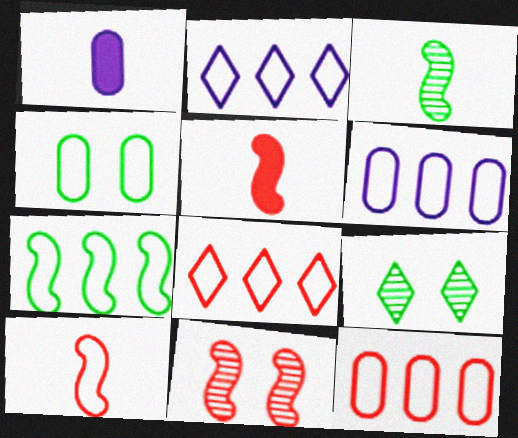[[2, 4, 10], 
[2, 7, 12], 
[5, 6, 9], 
[6, 7, 8]]